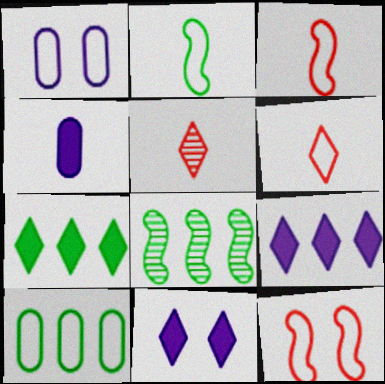[[2, 4, 5], 
[7, 8, 10]]